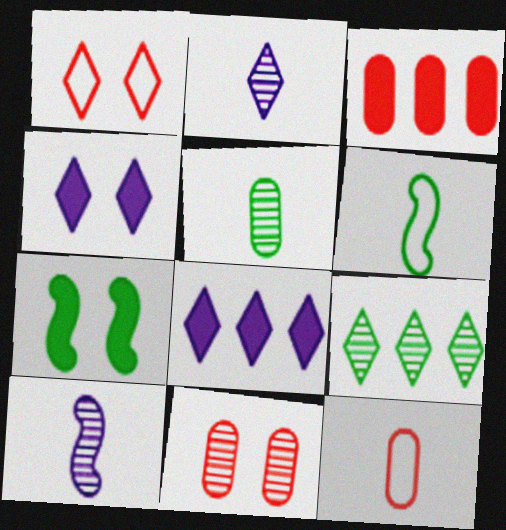[[3, 11, 12], 
[6, 8, 11], 
[9, 10, 11]]